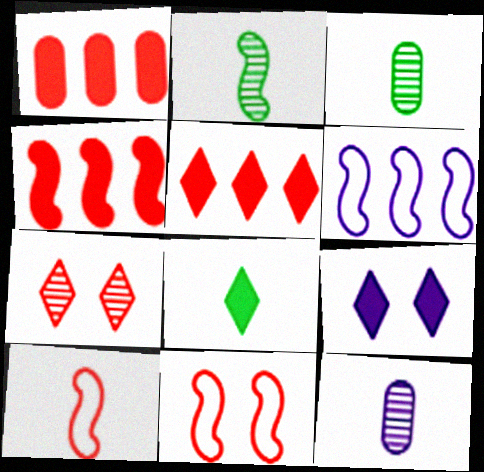[[1, 4, 5], 
[1, 7, 10], 
[5, 8, 9], 
[6, 9, 12], 
[8, 10, 12]]